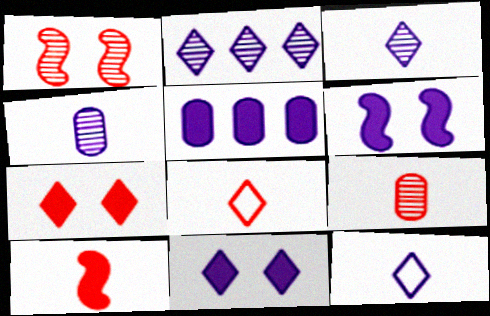[[2, 11, 12], 
[8, 9, 10]]